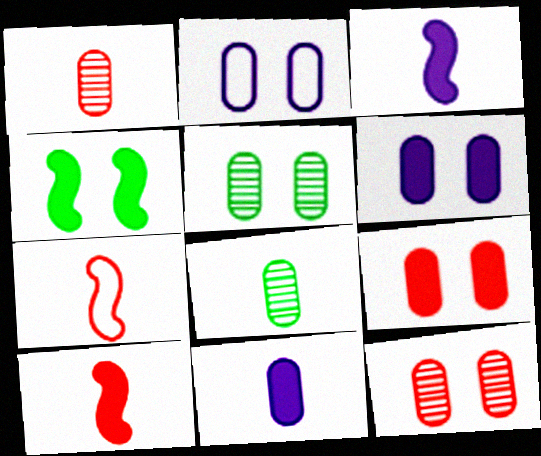[[2, 5, 9]]